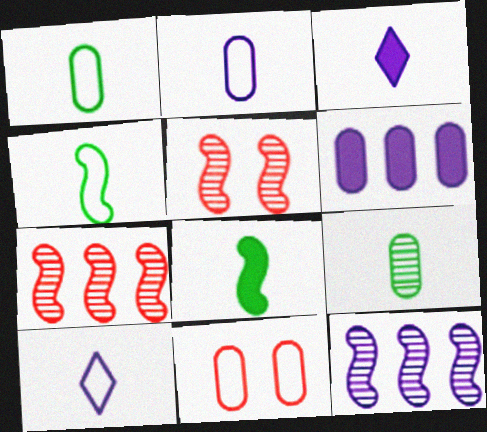[[6, 9, 11]]